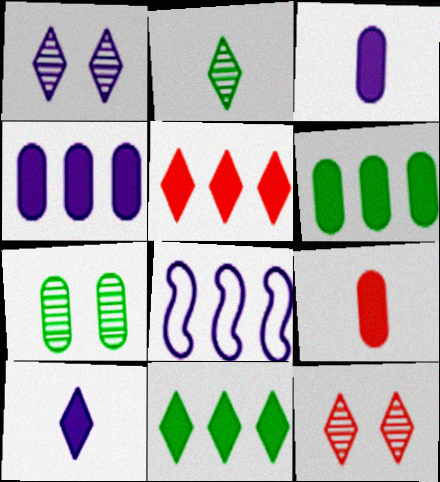[[1, 3, 8]]